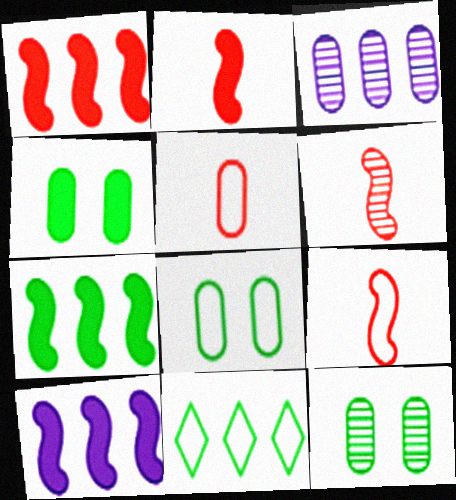[[1, 3, 11], 
[1, 7, 10], 
[2, 6, 9], 
[3, 4, 5], 
[4, 8, 12]]